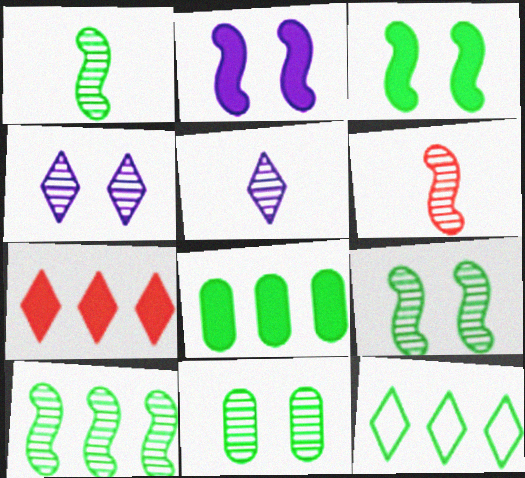[[1, 9, 10], 
[8, 10, 12]]